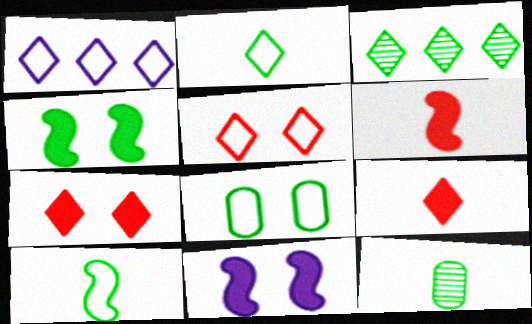[[1, 2, 5]]